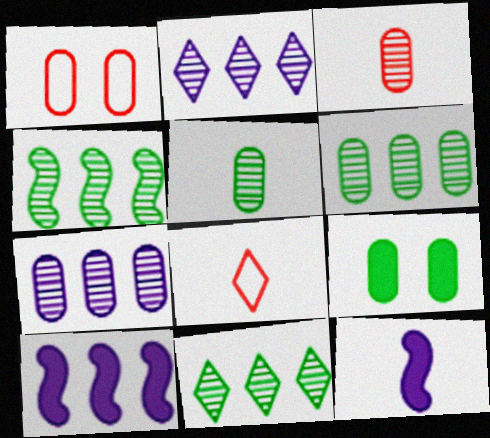[[1, 11, 12], 
[4, 6, 11], 
[5, 8, 12]]